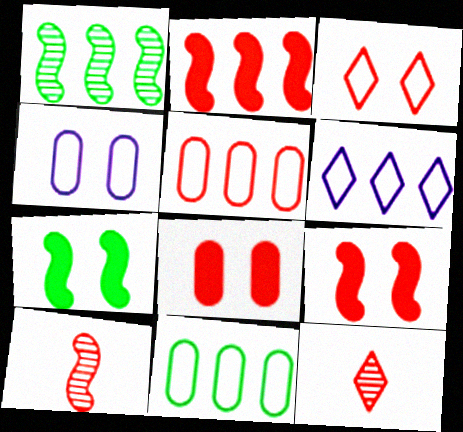[[5, 9, 12]]